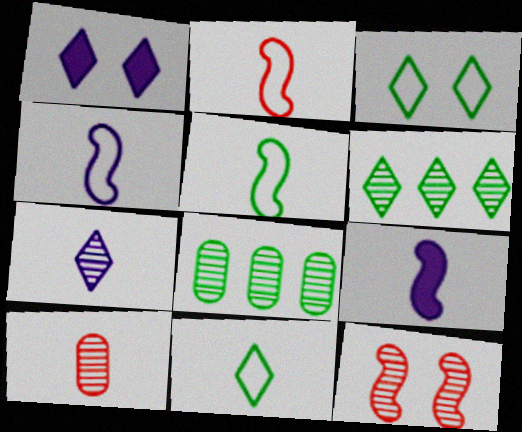[[1, 2, 8], 
[2, 4, 5], 
[7, 8, 12], 
[9, 10, 11]]